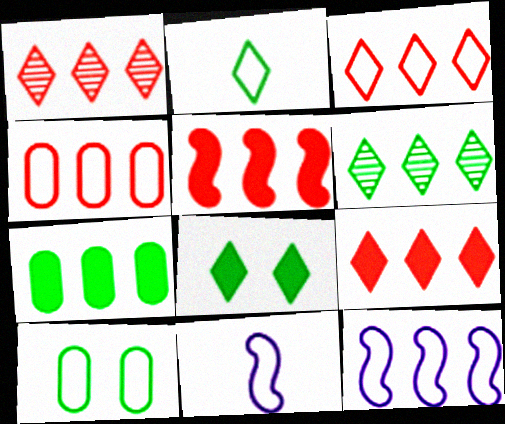[[1, 3, 9], 
[1, 4, 5], 
[1, 7, 12], 
[2, 6, 8], 
[3, 10, 11]]